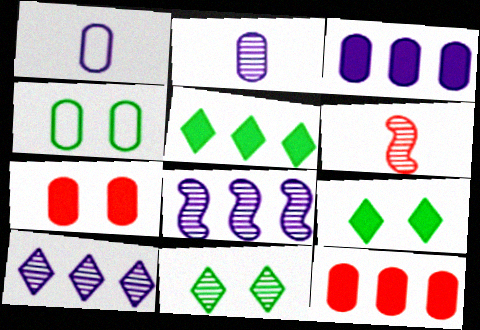[[2, 4, 12]]